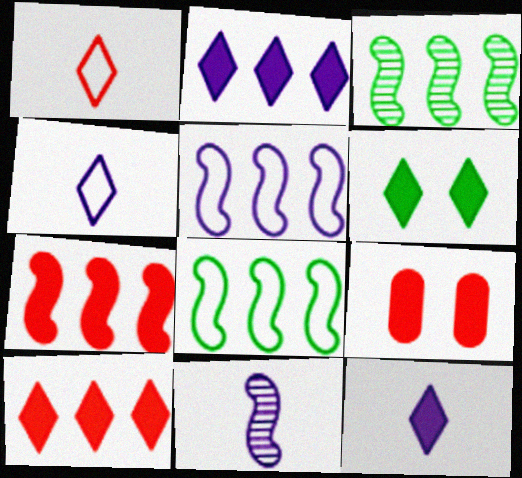[[3, 4, 9], 
[3, 5, 7], 
[6, 10, 12]]